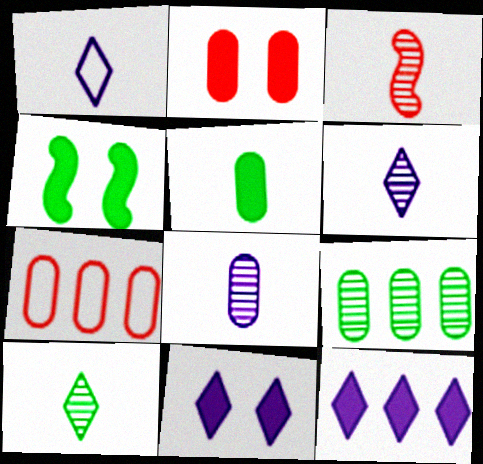[[1, 3, 5], 
[2, 4, 11], 
[3, 8, 10], 
[4, 6, 7]]